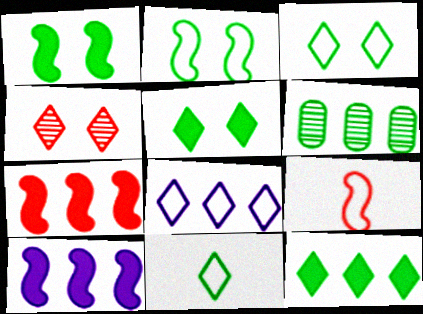[[1, 6, 11], 
[6, 7, 8]]